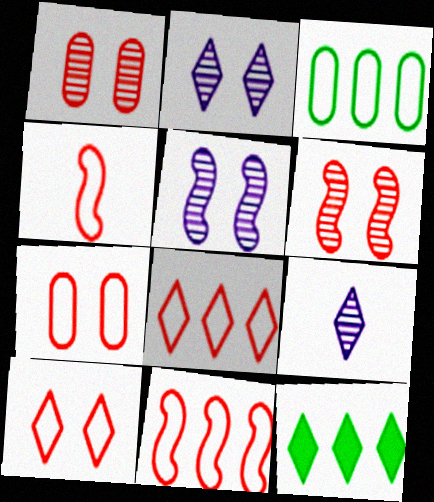[[4, 7, 8], 
[9, 10, 12]]